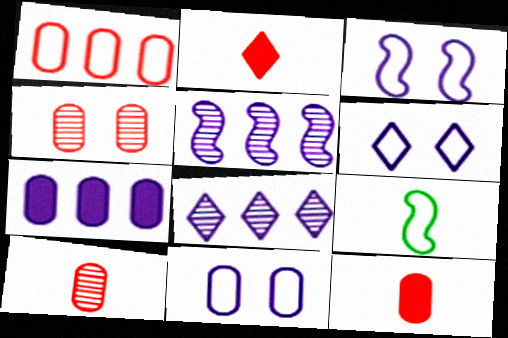[[1, 4, 12], 
[1, 6, 9], 
[3, 6, 11]]